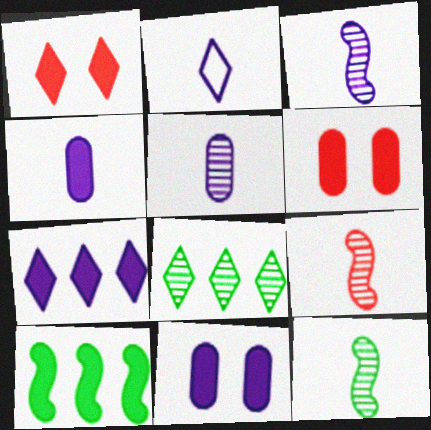[[1, 2, 8], 
[1, 4, 10], 
[2, 3, 4], 
[3, 9, 12]]